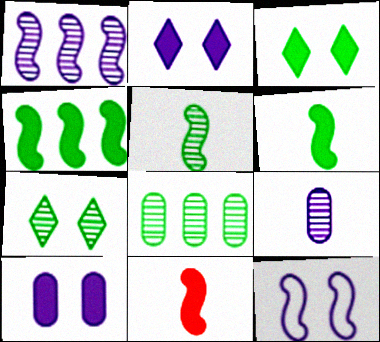[[5, 7, 8]]